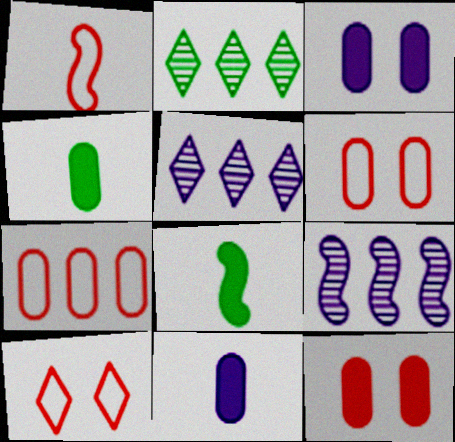[[1, 2, 3], 
[1, 7, 10], 
[4, 9, 10], 
[5, 6, 8]]